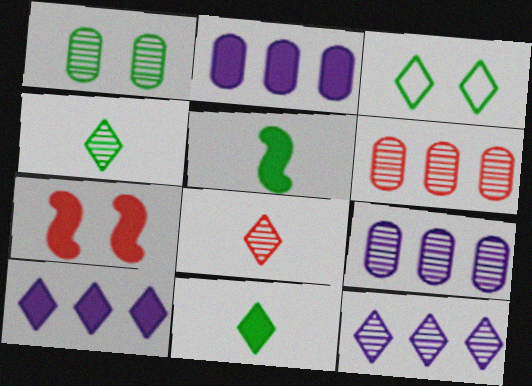[[2, 7, 11], 
[3, 8, 10]]